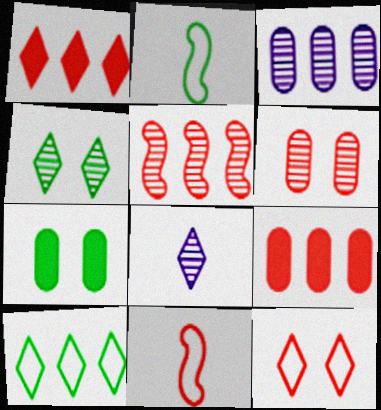[[1, 6, 11]]